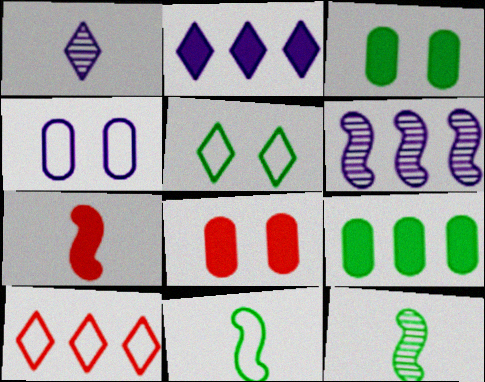[[2, 3, 7], 
[4, 10, 11], 
[5, 9, 12], 
[6, 9, 10]]